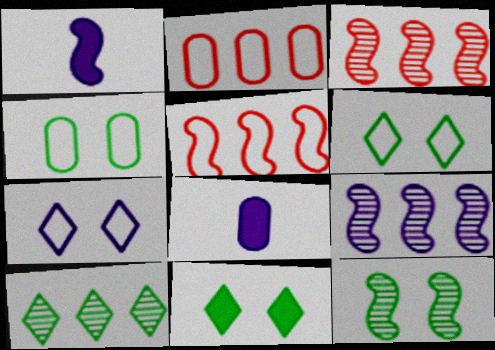[[1, 5, 12], 
[3, 6, 8], 
[4, 11, 12], 
[7, 8, 9]]